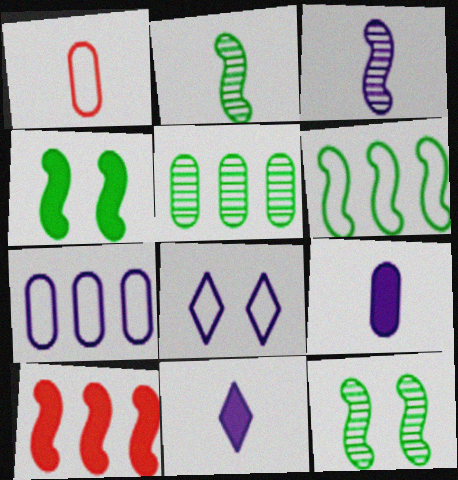[[1, 2, 11], 
[1, 6, 8], 
[2, 4, 6]]